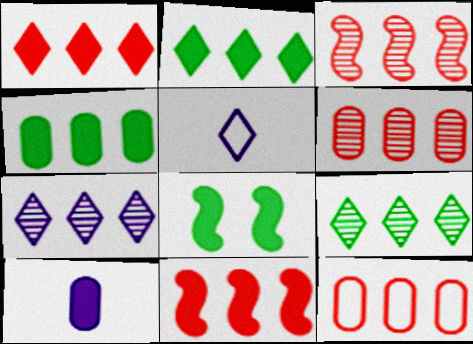[[1, 3, 12], 
[1, 8, 10], 
[5, 6, 8]]